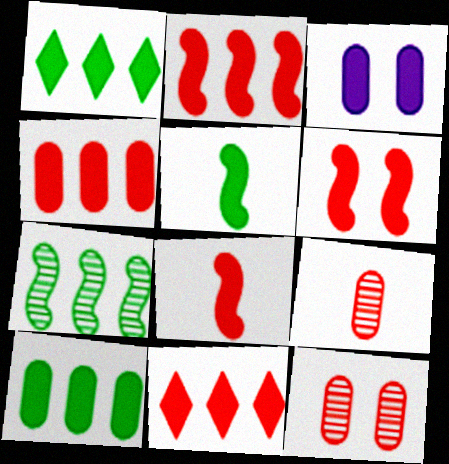[[1, 3, 8], 
[2, 4, 11], 
[2, 6, 8], 
[3, 5, 11]]